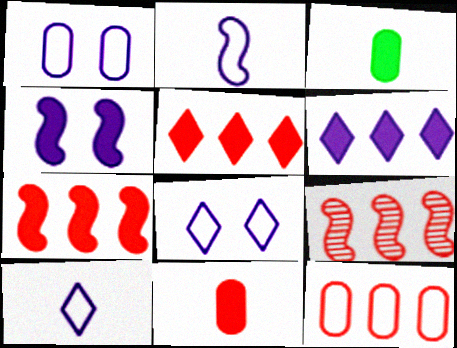[[3, 4, 5], 
[3, 8, 9], 
[5, 9, 12]]